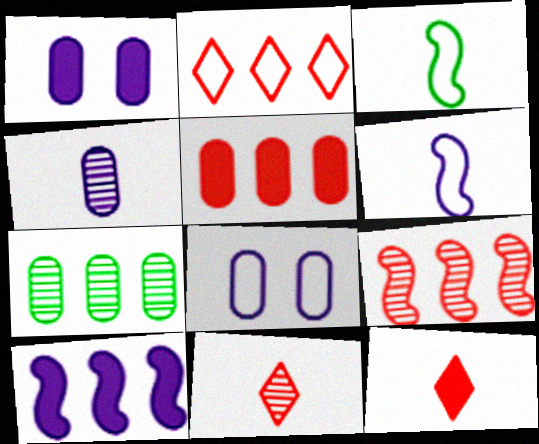[[2, 3, 8], 
[2, 5, 9], 
[2, 7, 10], 
[3, 4, 12]]